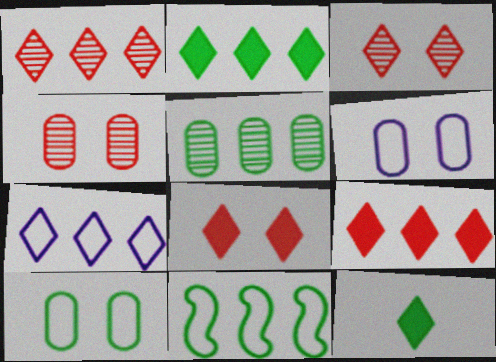[[1, 2, 7], 
[2, 5, 11], 
[3, 7, 12]]